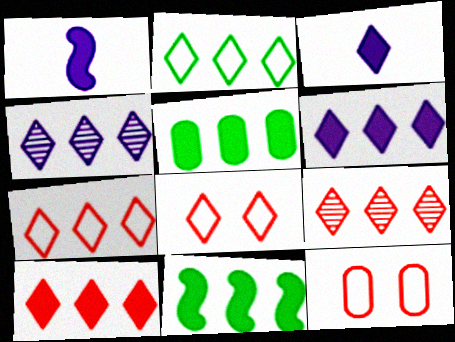[[2, 4, 10], 
[2, 6, 9], 
[7, 9, 10]]